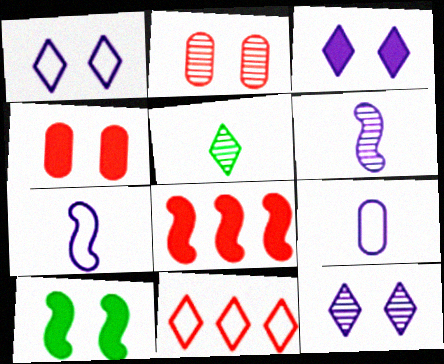[[1, 2, 10], 
[1, 3, 12], 
[3, 4, 10], 
[3, 5, 11]]